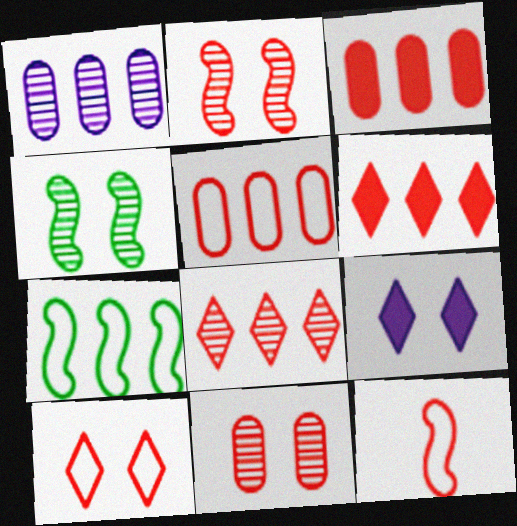[[1, 6, 7], 
[5, 10, 12], 
[6, 11, 12]]